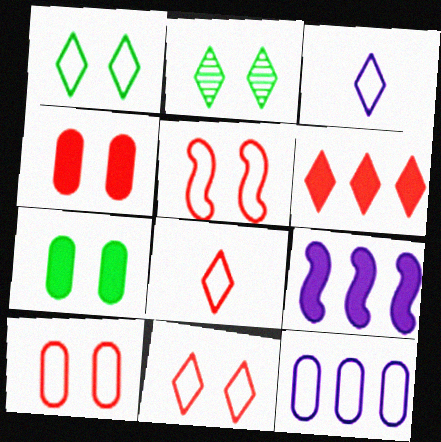[[2, 3, 6], 
[5, 10, 11]]